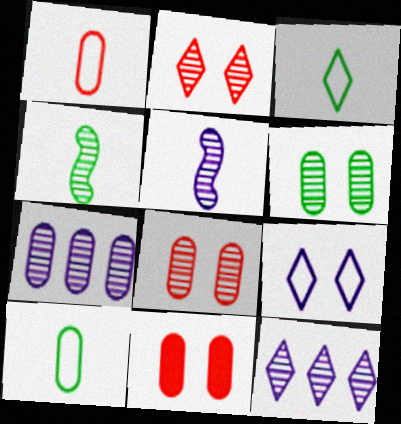[[2, 4, 7], 
[4, 8, 12], 
[7, 10, 11]]